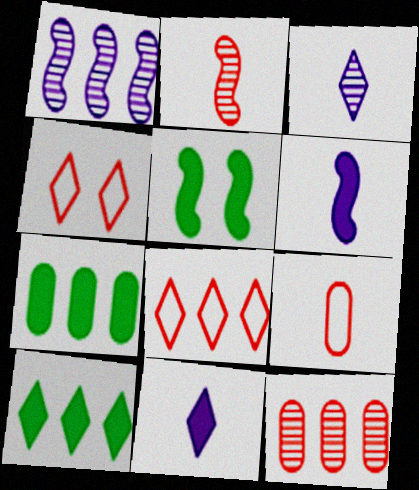[[1, 7, 8], 
[3, 4, 10]]